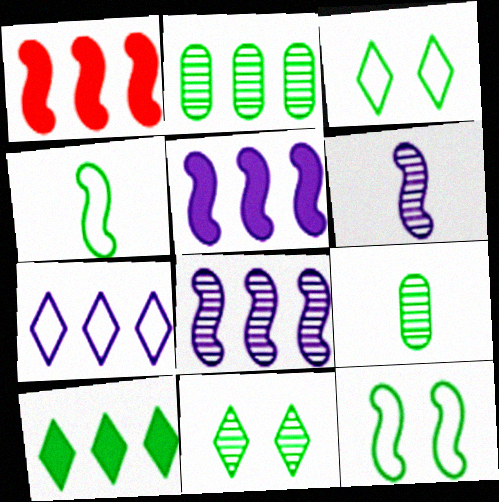[[1, 2, 7], 
[1, 6, 12], 
[9, 10, 12]]